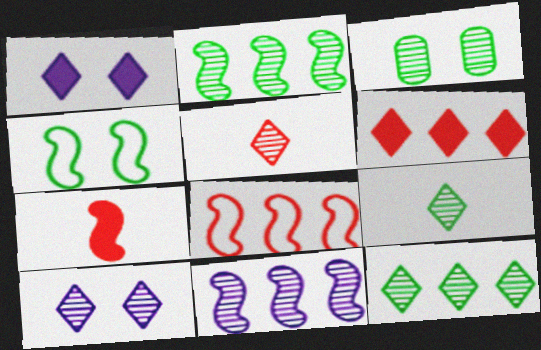[[2, 3, 9], 
[3, 5, 11], 
[4, 7, 11], 
[5, 10, 12]]